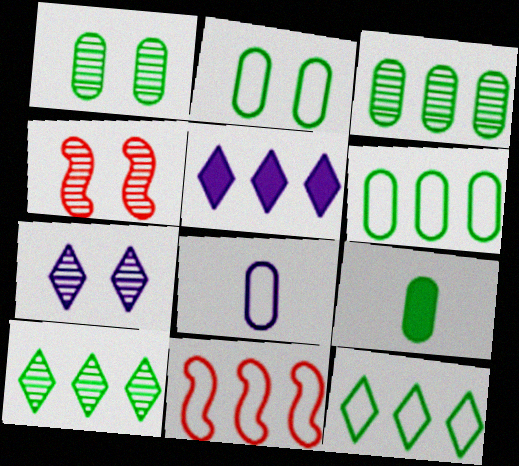[[1, 4, 7], 
[1, 6, 9], 
[2, 3, 9], 
[3, 5, 11], 
[7, 9, 11]]